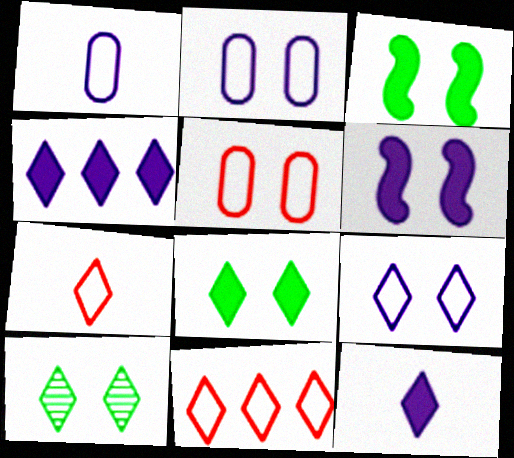[[4, 7, 10], 
[5, 6, 10], 
[10, 11, 12]]